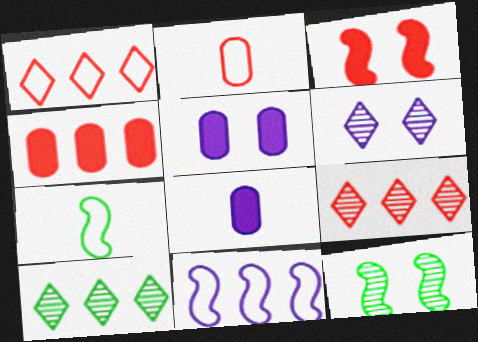[[1, 8, 12], 
[2, 3, 9], 
[4, 6, 7], 
[4, 10, 11], 
[5, 7, 9], 
[6, 8, 11]]